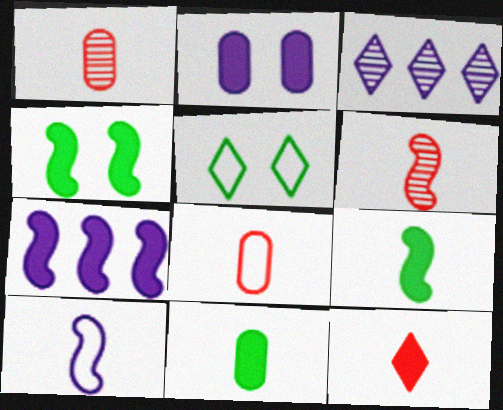[[1, 5, 7], 
[2, 3, 10], 
[3, 4, 8], 
[3, 5, 12], 
[6, 8, 12], 
[6, 9, 10]]